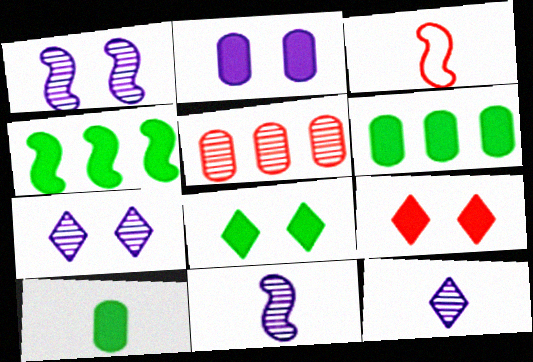[[1, 3, 4], 
[3, 5, 9], 
[3, 6, 7], 
[3, 10, 12], 
[4, 8, 10]]